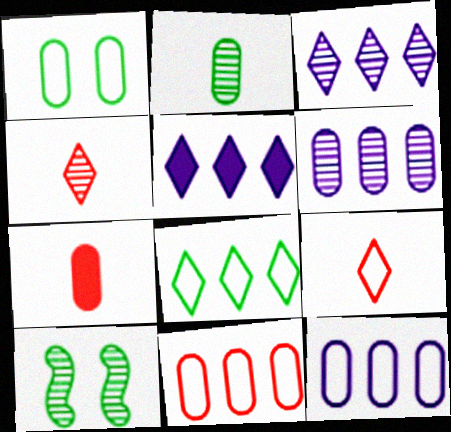[[1, 6, 7], 
[4, 6, 10]]